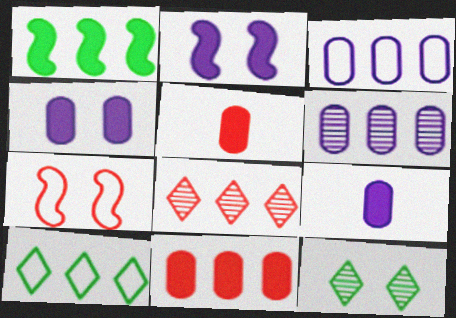[[1, 3, 8], 
[4, 7, 12], 
[5, 7, 8]]